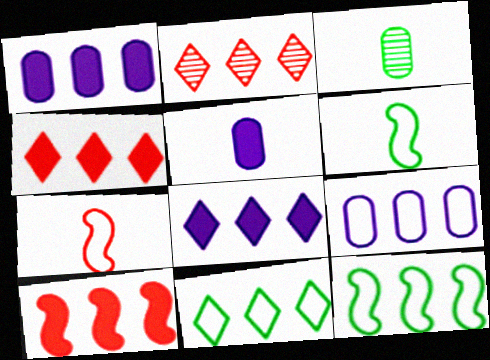[[1, 2, 12], 
[2, 8, 11]]